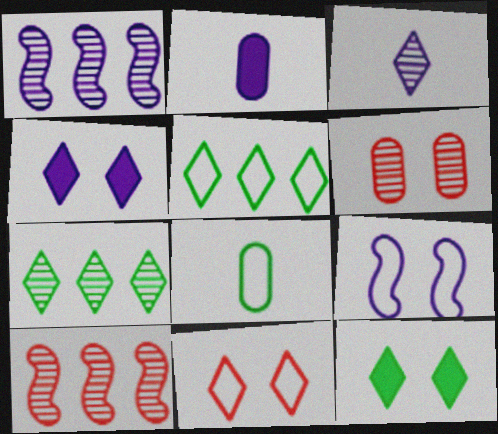[[4, 8, 10], 
[6, 9, 12]]